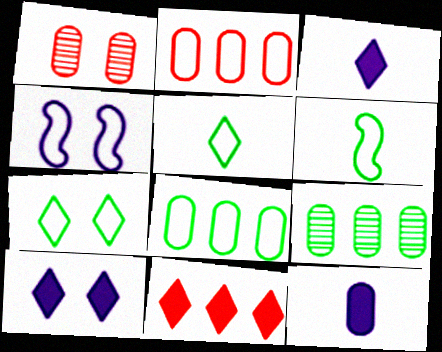[[1, 8, 12], 
[2, 4, 5], 
[6, 7, 8]]